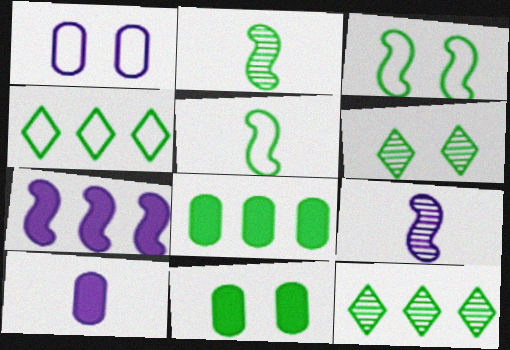[[2, 4, 11], 
[3, 6, 11], 
[5, 6, 8], 
[5, 11, 12]]